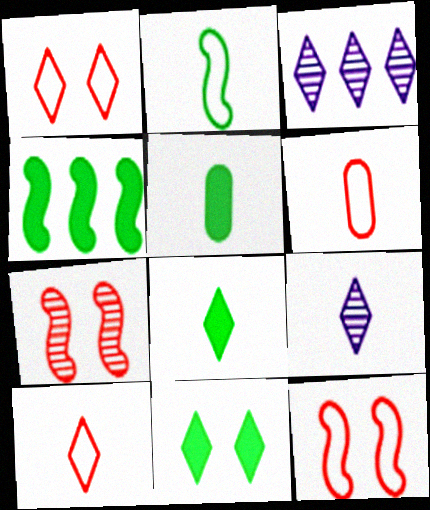[[1, 3, 8], 
[3, 5, 12], 
[3, 10, 11], 
[4, 5, 11], 
[8, 9, 10]]